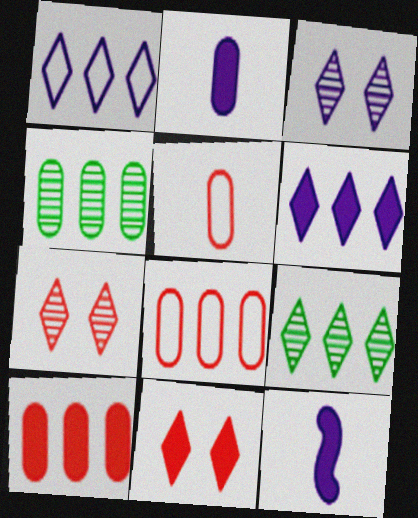[]